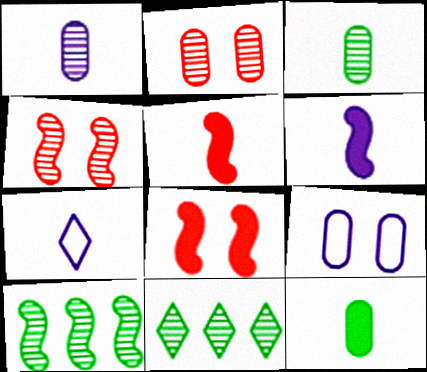[[1, 4, 11], 
[1, 6, 7], 
[3, 5, 7], 
[5, 9, 11]]